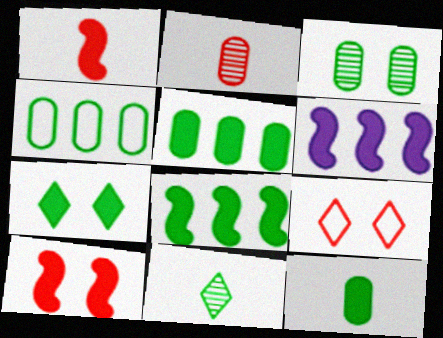[[3, 4, 12], 
[7, 8, 12]]